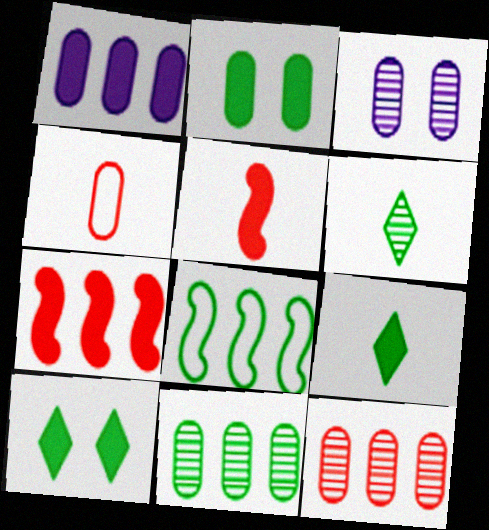[[1, 5, 10], 
[2, 6, 8]]